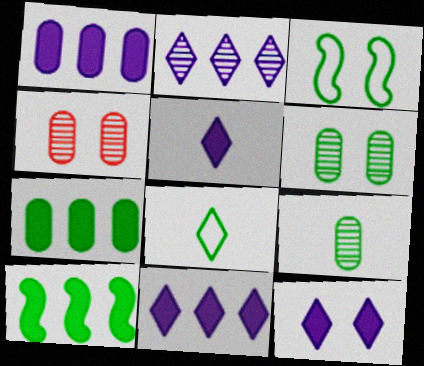[[3, 4, 12], 
[5, 11, 12], 
[6, 8, 10]]